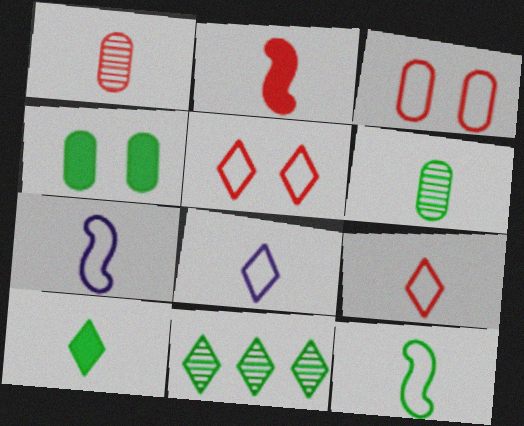[[1, 2, 9], 
[1, 7, 10], 
[2, 6, 8], 
[4, 11, 12], 
[6, 10, 12]]